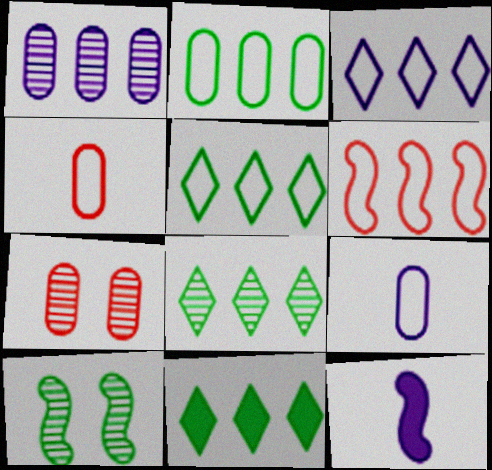[[1, 6, 11], 
[2, 3, 6], 
[5, 7, 12], 
[5, 8, 11], 
[6, 10, 12]]